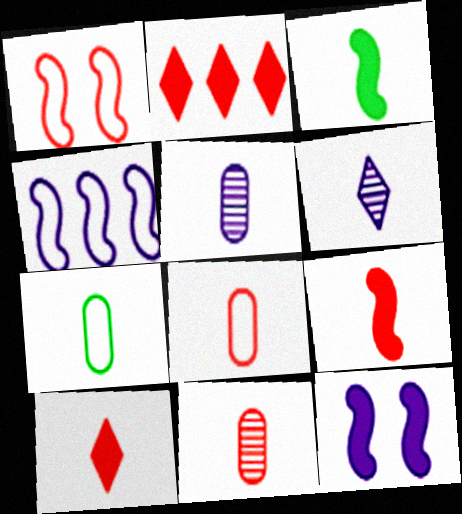[[1, 2, 11], 
[3, 6, 8], 
[6, 7, 9]]